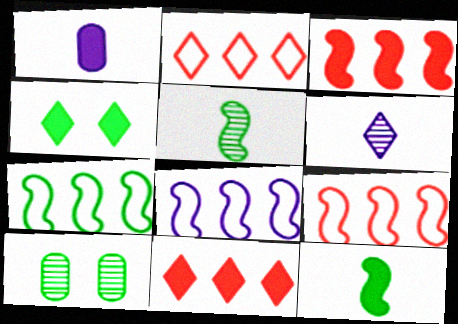[[1, 3, 4], 
[2, 4, 6], 
[7, 8, 9]]